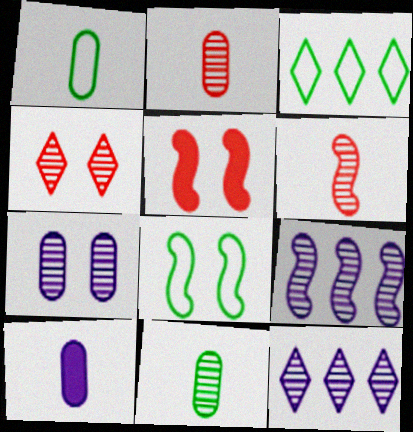[[1, 2, 10], 
[1, 3, 8], 
[1, 5, 12], 
[4, 9, 11]]